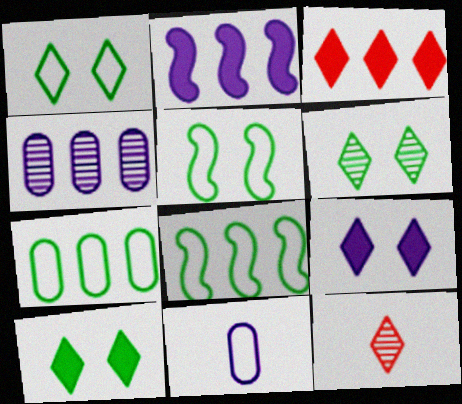[[1, 6, 10], 
[3, 4, 8]]